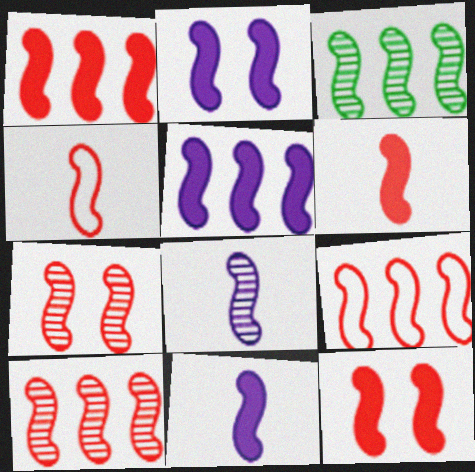[[1, 4, 7], 
[1, 6, 12], 
[1, 9, 10], 
[2, 3, 4], 
[2, 5, 11], 
[3, 5, 9], 
[3, 7, 8], 
[4, 10, 12], 
[6, 7, 9]]